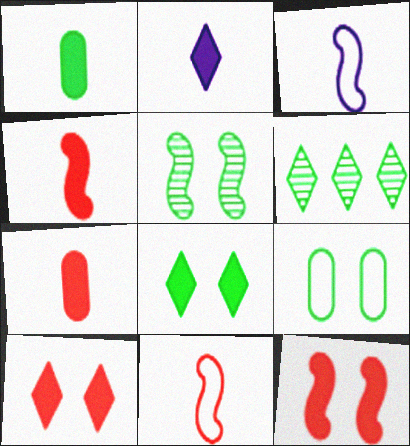[[1, 2, 4], 
[5, 8, 9]]